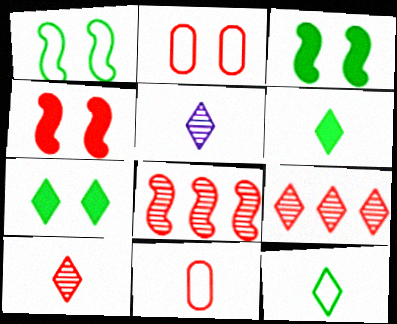[[4, 9, 11]]